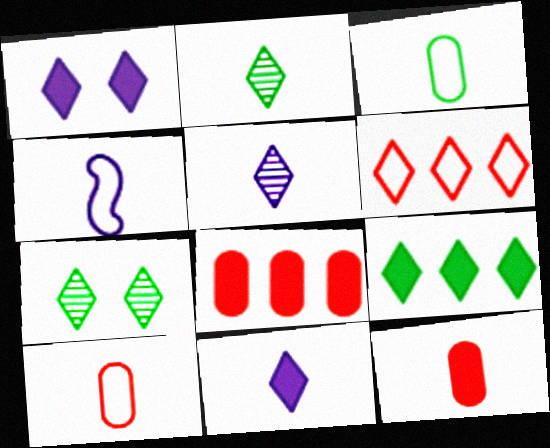[[1, 2, 6], 
[2, 4, 12], 
[4, 7, 8], 
[6, 7, 11]]